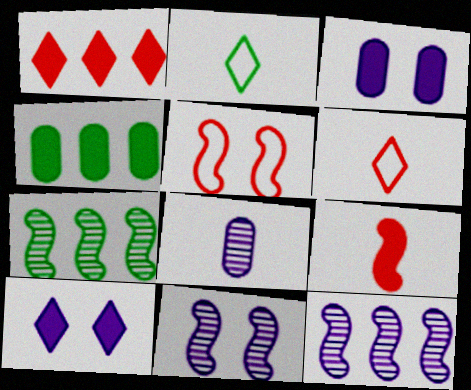[[2, 8, 9], 
[3, 6, 7], 
[4, 6, 11], 
[4, 9, 10]]